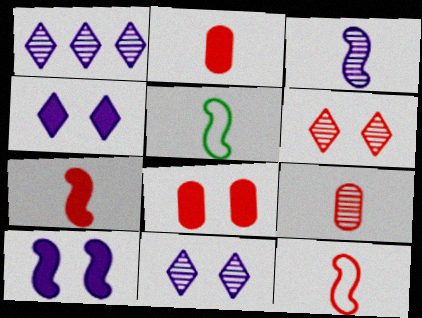[[1, 5, 8], 
[3, 5, 7]]